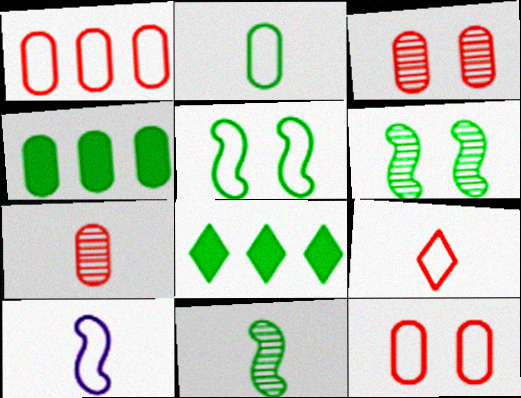[[2, 6, 8], 
[2, 9, 10], 
[3, 8, 10]]